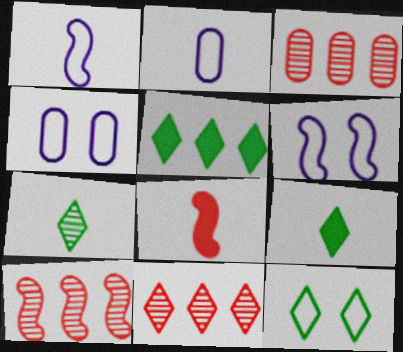[[2, 7, 8], 
[3, 6, 9], 
[3, 10, 11], 
[4, 9, 10], 
[5, 7, 12]]